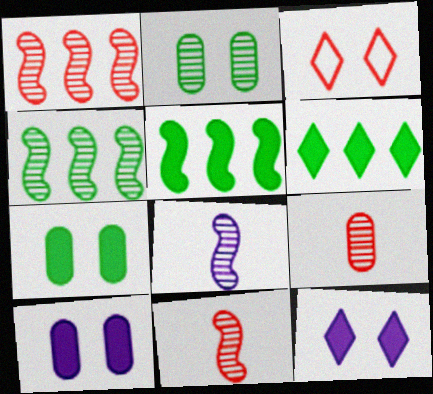[]